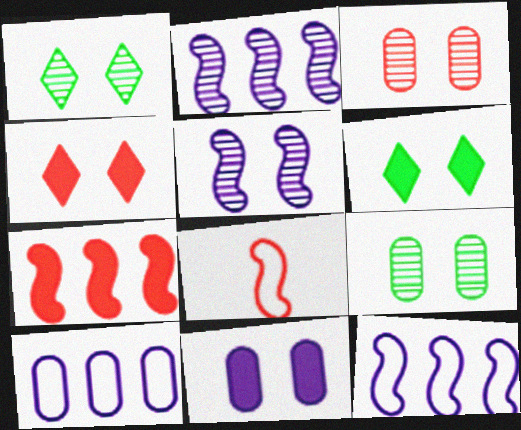[[1, 3, 5]]